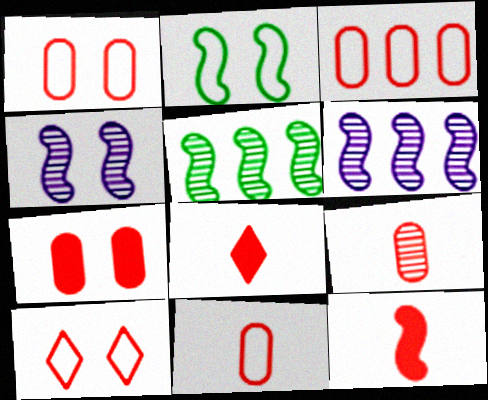[[1, 3, 11], 
[2, 6, 12], 
[3, 7, 9]]